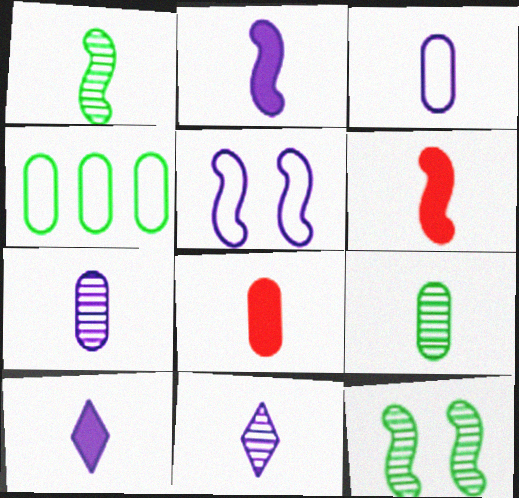[[2, 3, 11], 
[3, 8, 9]]